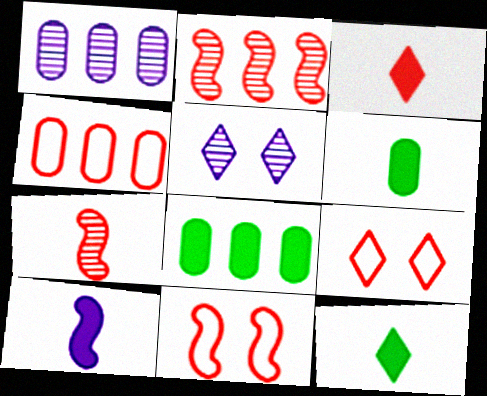[[1, 4, 8], 
[1, 11, 12], 
[3, 6, 10]]